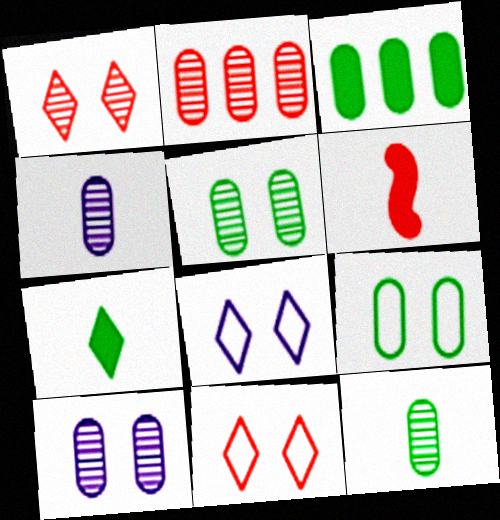[[2, 4, 5], 
[2, 6, 11], 
[2, 10, 12], 
[3, 9, 12]]